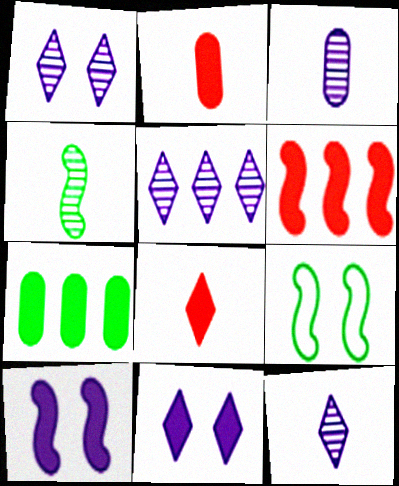[[1, 5, 12], 
[2, 5, 9], 
[7, 8, 10]]